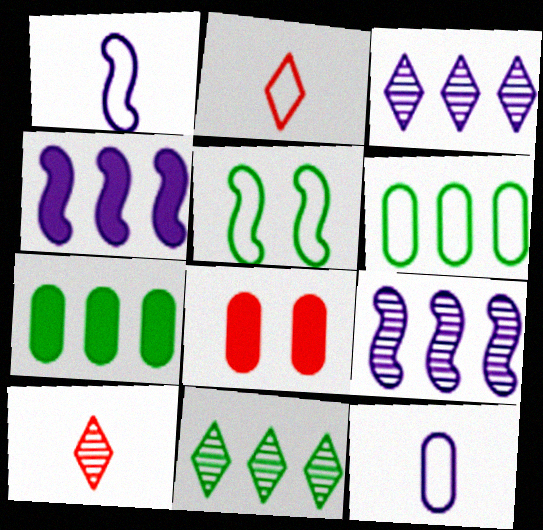[[1, 8, 11]]